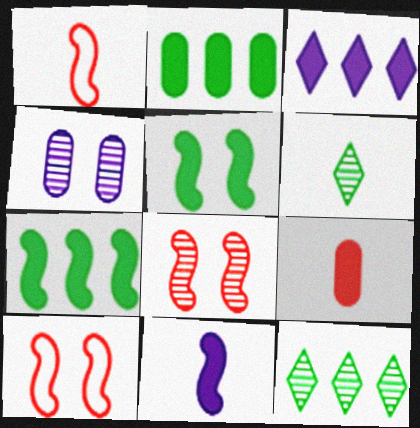[[3, 5, 9]]